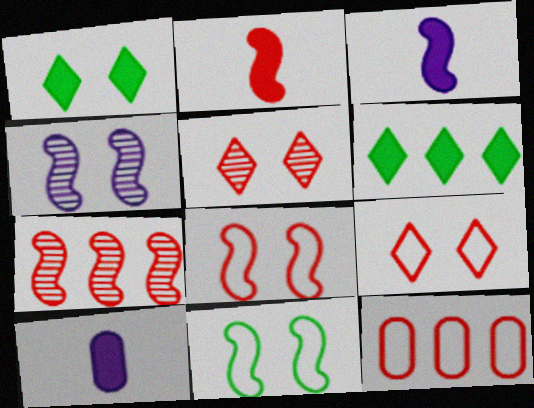[[2, 5, 12], 
[2, 7, 8], 
[3, 7, 11]]